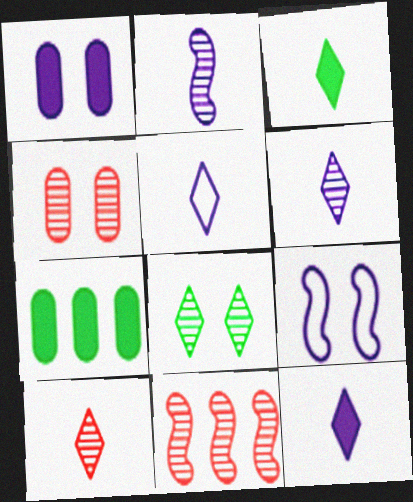[[3, 5, 10], 
[4, 10, 11], 
[5, 6, 12], 
[7, 9, 10]]